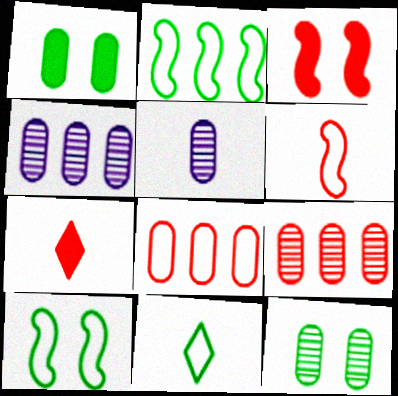[[1, 5, 8], 
[3, 4, 11], 
[4, 7, 10], 
[5, 9, 12]]